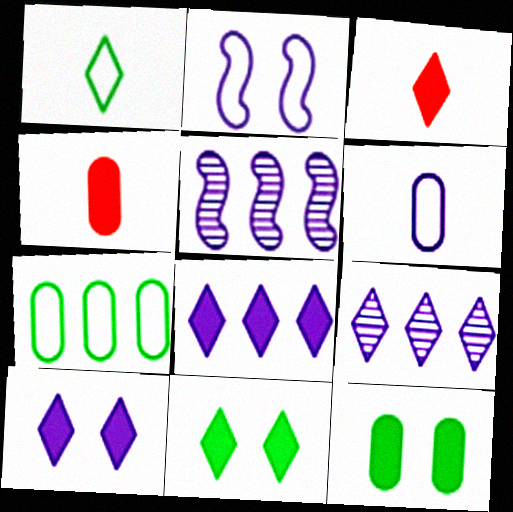[[3, 8, 11], 
[5, 6, 10]]